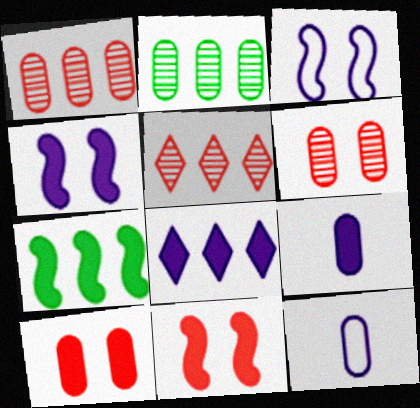[[2, 10, 12], 
[4, 8, 9]]